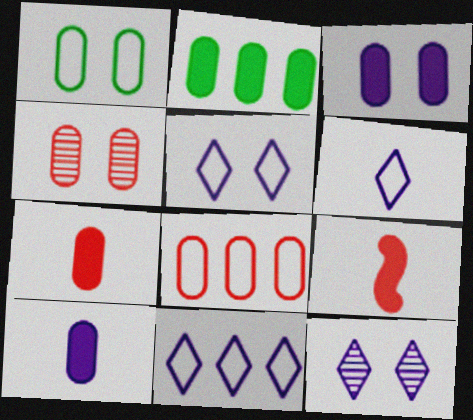[[1, 3, 4], 
[2, 3, 7], 
[4, 7, 8], 
[5, 6, 11]]